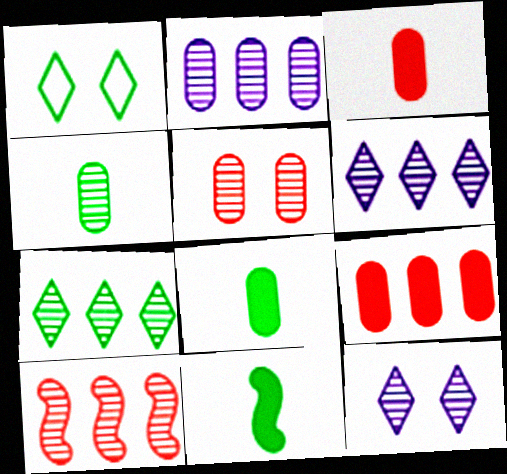[[2, 4, 5], 
[2, 7, 10], 
[4, 10, 12]]